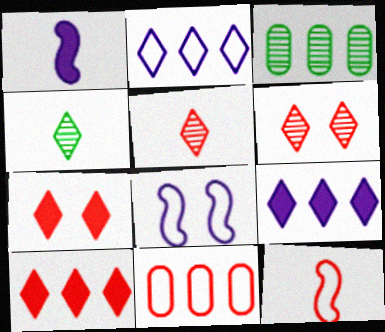[[2, 4, 7]]